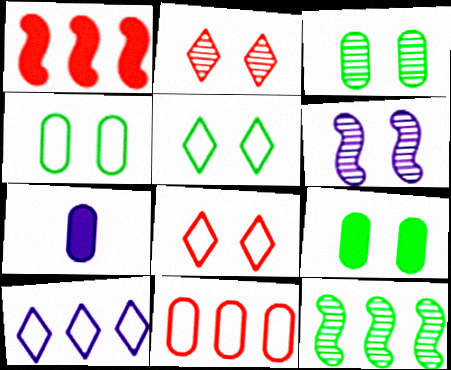[[2, 3, 6], 
[3, 4, 9], 
[3, 7, 11], 
[6, 7, 10], 
[6, 8, 9], 
[7, 8, 12]]